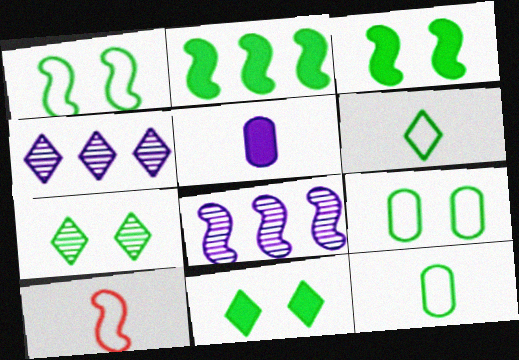[[2, 7, 12], 
[3, 7, 9], 
[3, 8, 10]]